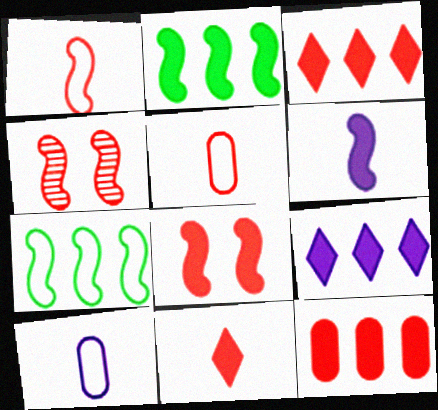[[2, 6, 8], 
[2, 9, 12], 
[3, 4, 5], 
[4, 6, 7], 
[8, 11, 12]]